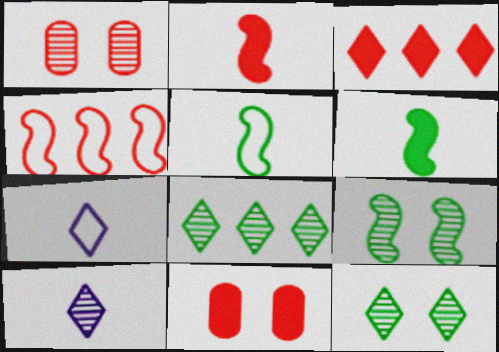[[2, 3, 11], 
[3, 7, 12]]